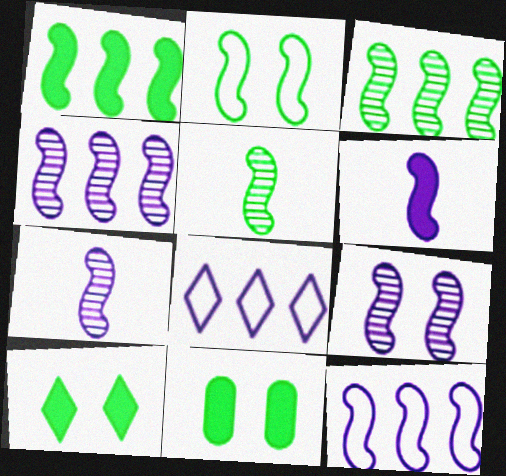[[1, 2, 5], 
[4, 7, 9], 
[6, 9, 12]]